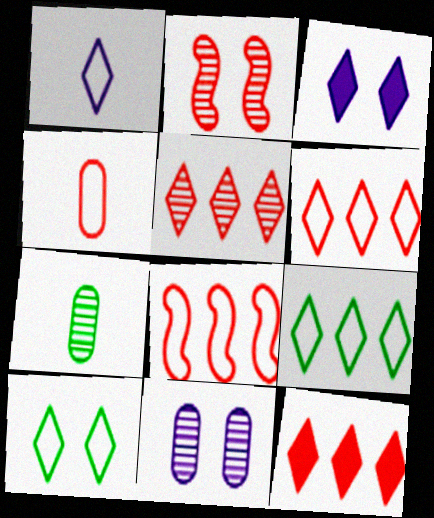[[1, 6, 10], 
[2, 4, 12], 
[3, 7, 8], 
[5, 6, 12]]